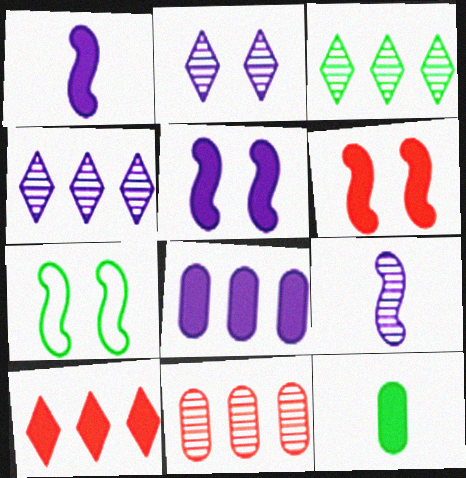[[3, 7, 12], 
[5, 10, 12]]